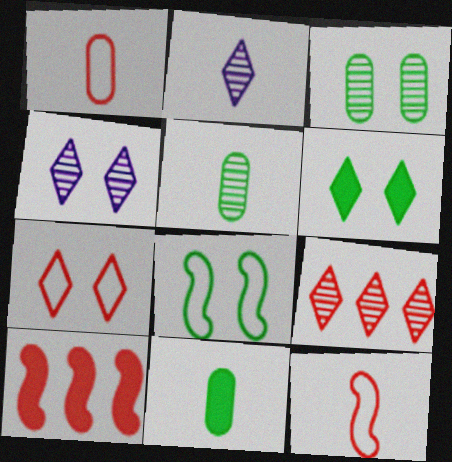[[2, 11, 12], 
[3, 6, 8], 
[4, 6, 7]]